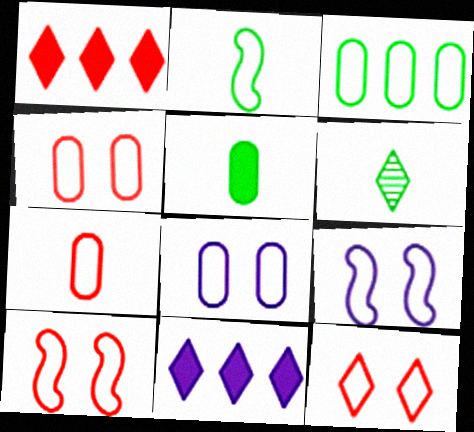[[2, 5, 6], 
[3, 7, 8], 
[4, 10, 12], 
[6, 11, 12]]